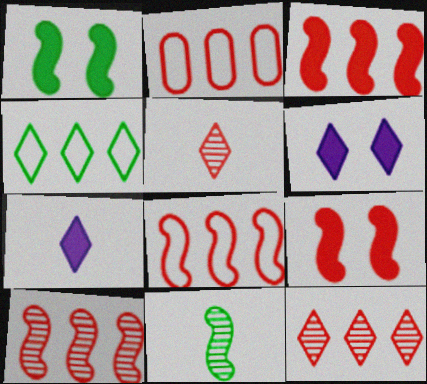[[2, 3, 12], 
[2, 5, 9], 
[2, 6, 11], 
[3, 8, 10], 
[4, 5, 6]]